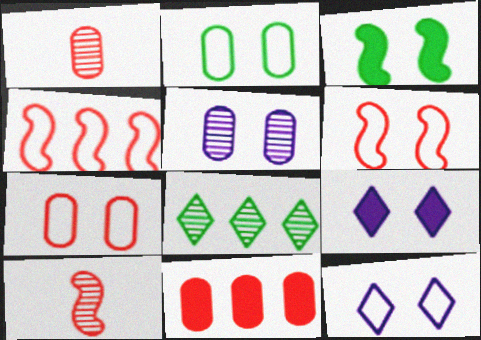[[1, 7, 11], 
[2, 6, 12], 
[5, 8, 10]]